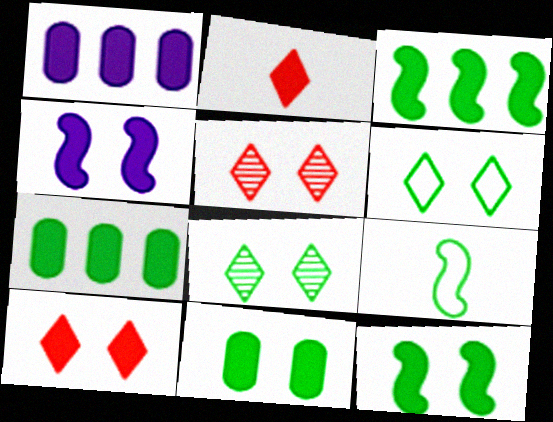[[1, 2, 12], 
[1, 5, 9], 
[2, 4, 7], 
[4, 10, 11], 
[7, 8, 9]]